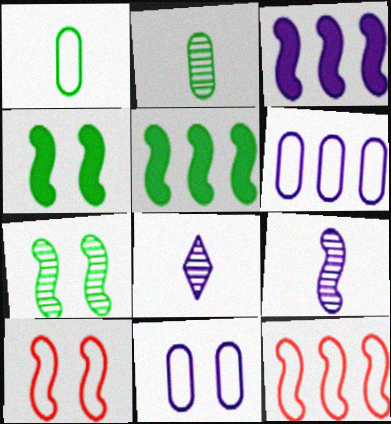[[3, 8, 11], 
[4, 9, 12], 
[5, 9, 10]]